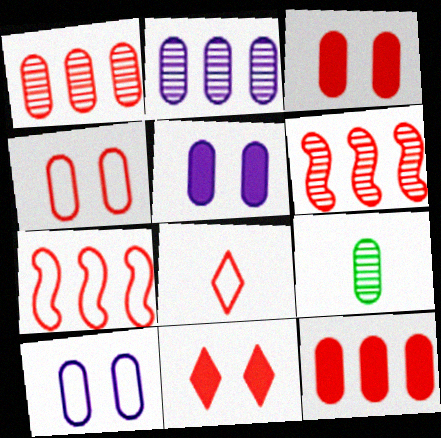[[3, 6, 8], 
[4, 7, 8], 
[9, 10, 12]]